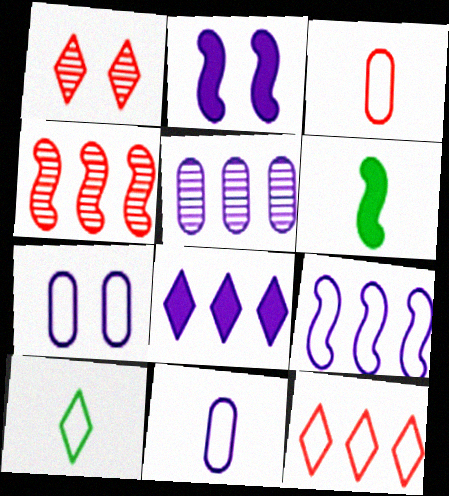[[1, 8, 10], 
[5, 8, 9]]